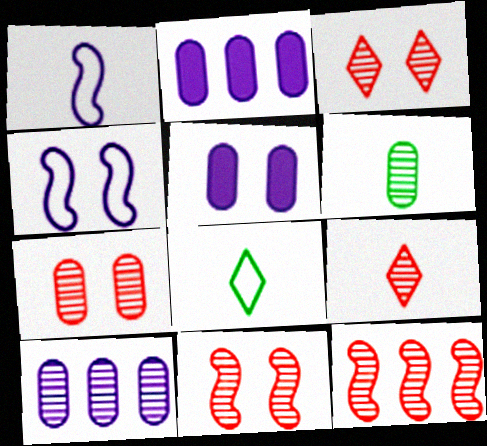[[2, 8, 11], 
[3, 7, 11], 
[5, 8, 12], 
[6, 7, 10], 
[7, 9, 12]]